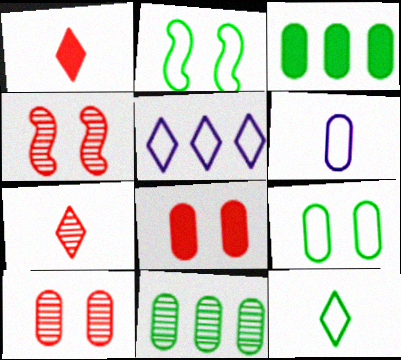[[3, 6, 10], 
[6, 8, 11]]